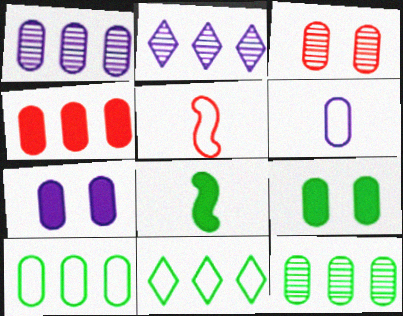[[1, 4, 10], 
[1, 6, 7], 
[2, 5, 9]]